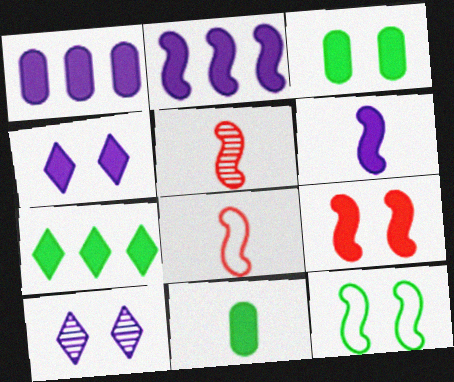[[1, 4, 6], 
[2, 5, 12], 
[3, 4, 9]]